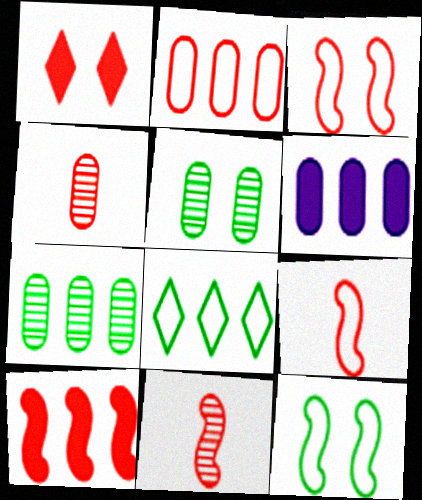[[1, 2, 11], 
[2, 6, 7], 
[3, 10, 11]]